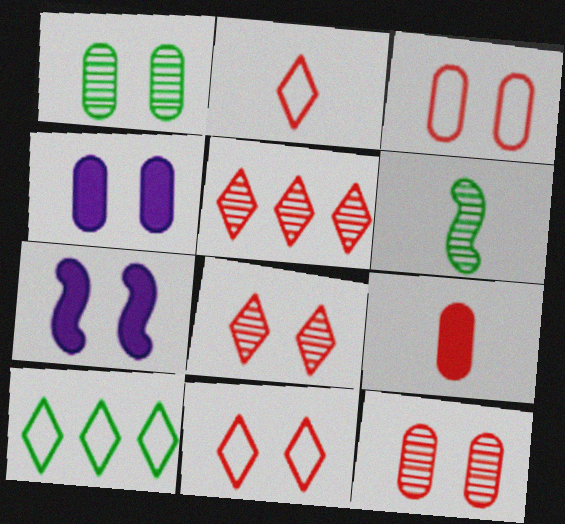[[1, 3, 4], 
[1, 7, 11]]